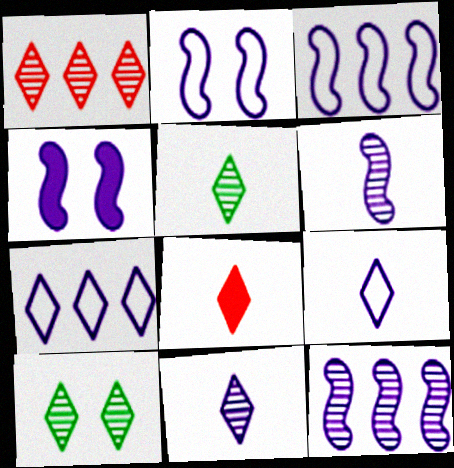[[1, 10, 11], 
[3, 4, 6], 
[5, 8, 9], 
[7, 8, 10]]